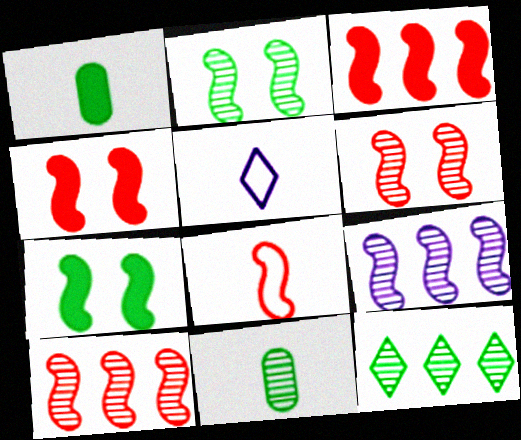[[2, 11, 12], 
[3, 6, 8], 
[4, 8, 10], 
[7, 8, 9]]